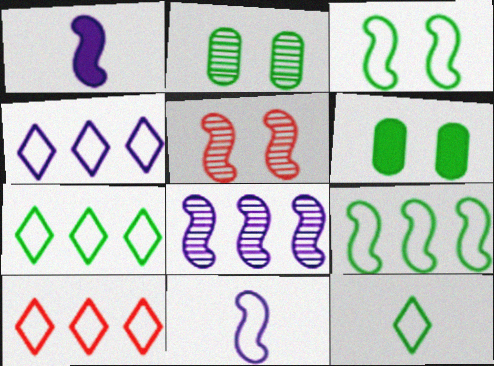[[1, 2, 10], 
[1, 5, 9], 
[4, 7, 10]]